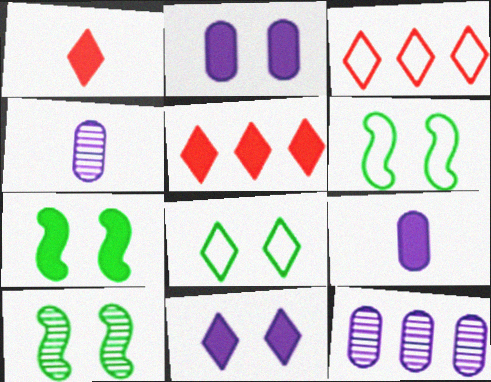[[1, 6, 12], 
[3, 4, 7], 
[3, 9, 10], 
[4, 5, 6], 
[5, 7, 9], 
[6, 7, 10]]